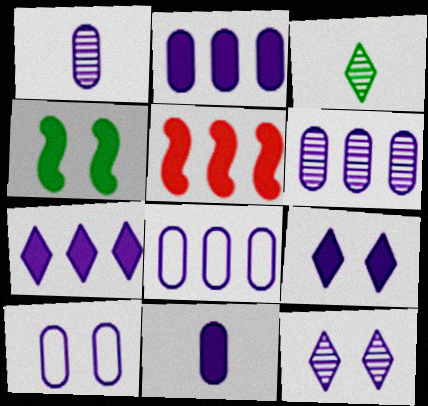[[1, 2, 10], 
[2, 6, 8], 
[3, 5, 10], 
[6, 10, 11]]